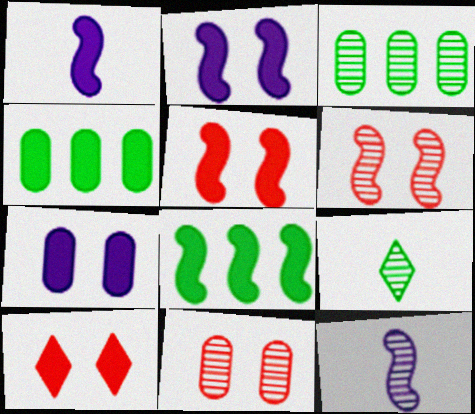[[1, 4, 10], 
[1, 5, 8]]